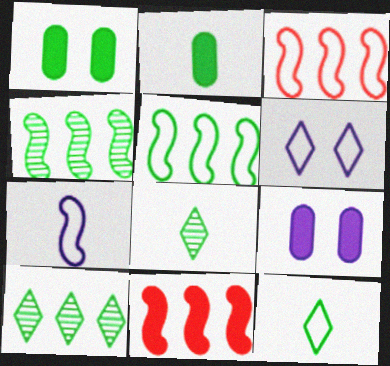[[1, 4, 12], 
[1, 5, 8], 
[3, 8, 9]]